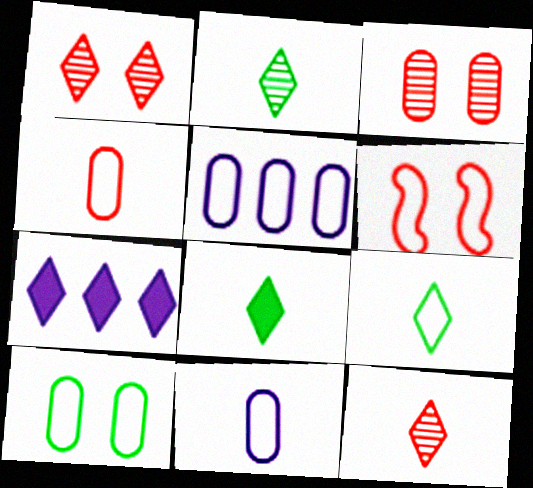[[1, 7, 9], 
[2, 8, 9], 
[4, 5, 10], 
[5, 6, 9]]